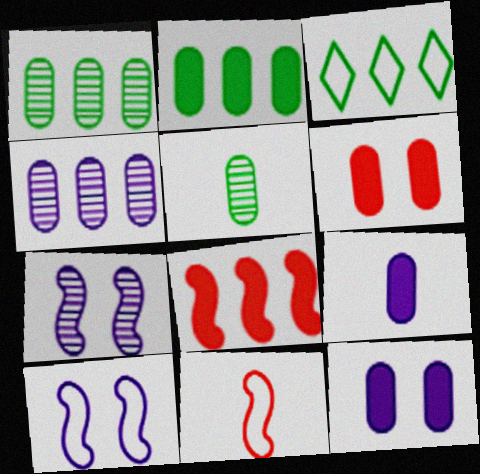[[2, 6, 9], 
[3, 4, 8]]